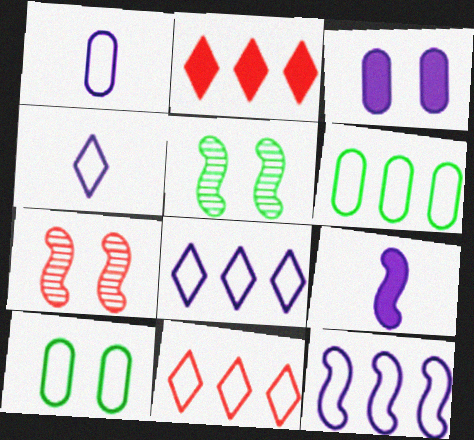[[1, 2, 5], 
[6, 11, 12]]